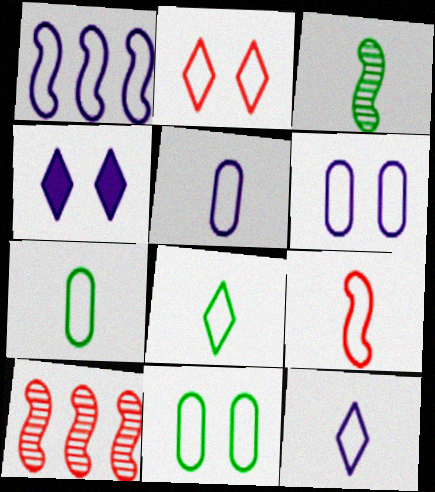[[1, 2, 7], 
[1, 6, 12], 
[4, 7, 10], 
[5, 8, 9], 
[7, 9, 12]]